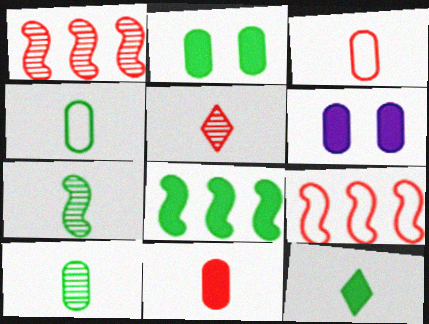[[2, 8, 12], 
[4, 7, 12]]